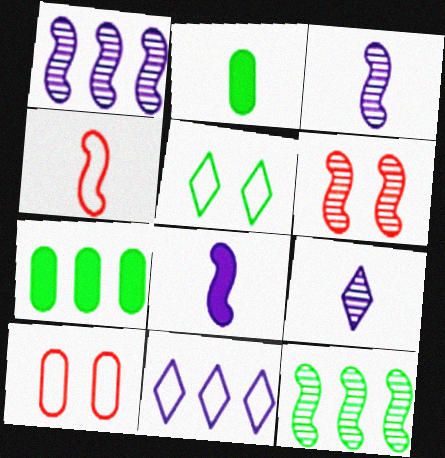[[2, 4, 9], 
[2, 5, 12], 
[2, 6, 11], 
[3, 6, 12]]